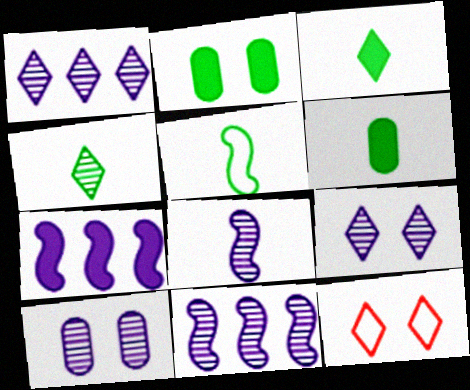[[1, 3, 12], 
[1, 8, 10], 
[4, 5, 6], 
[6, 11, 12]]